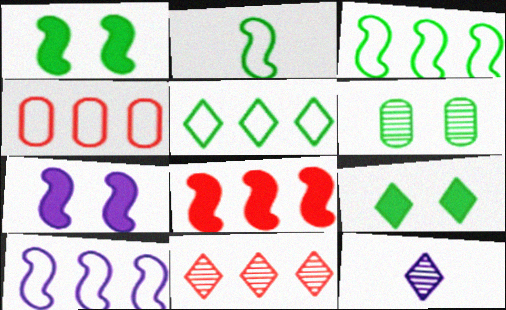[[1, 4, 12], 
[4, 5, 10], 
[4, 8, 11]]